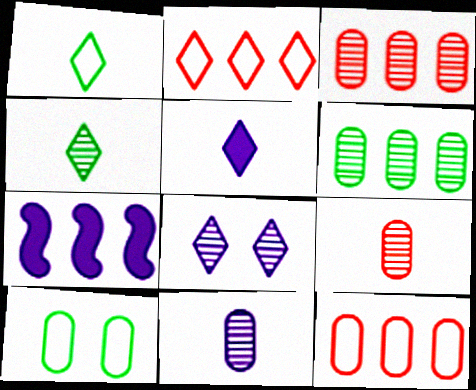[[2, 6, 7]]